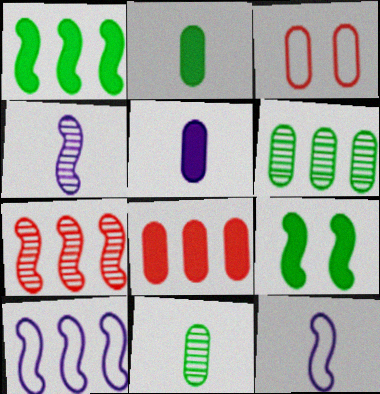[[1, 7, 10], 
[3, 5, 6], 
[7, 9, 12]]